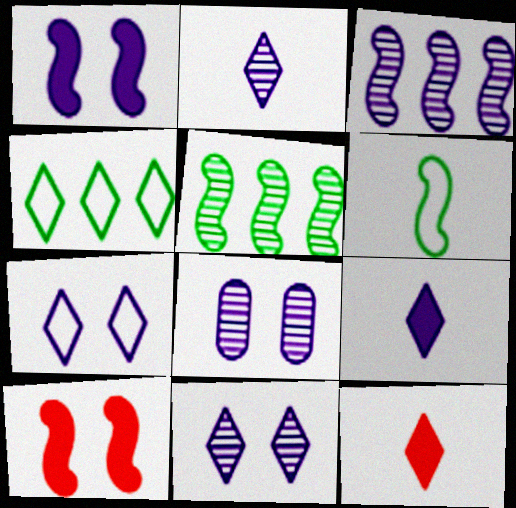[[1, 7, 8], 
[2, 3, 8], 
[3, 6, 10], 
[4, 11, 12]]